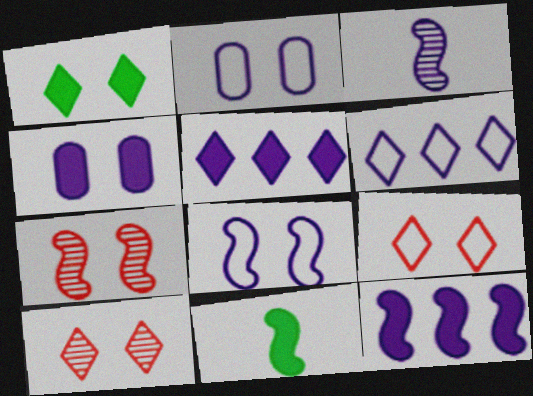[[1, 2, 7], 
[2, 3, 5], 
[3, 4, 6], 
[3, 8, 12]]